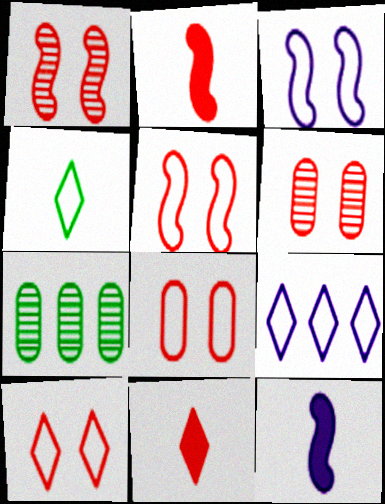[[3, 7, 11], 
[4, 9, 10], 
[5, 8, 10], 
[7, 10, 12]]